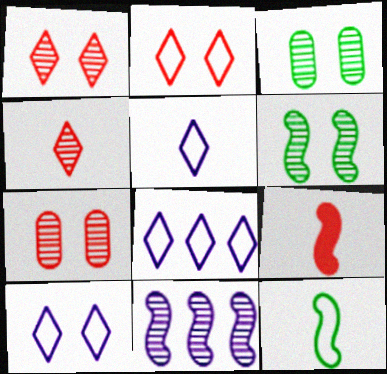[[3, 4, 11], 
[3, 8, 9], 
[5, 8, 10]]